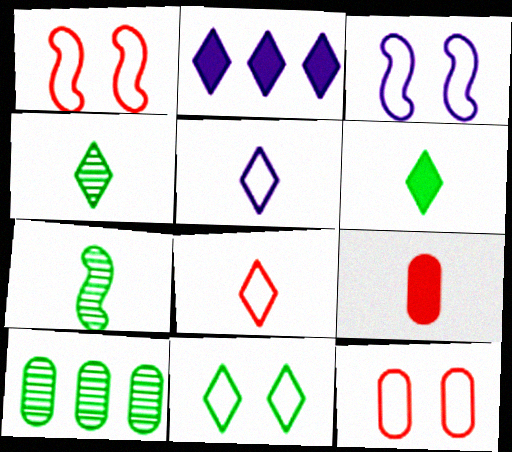[[2, 7, 12], 
[3, 11, 12], 
[5, 7, 9]]